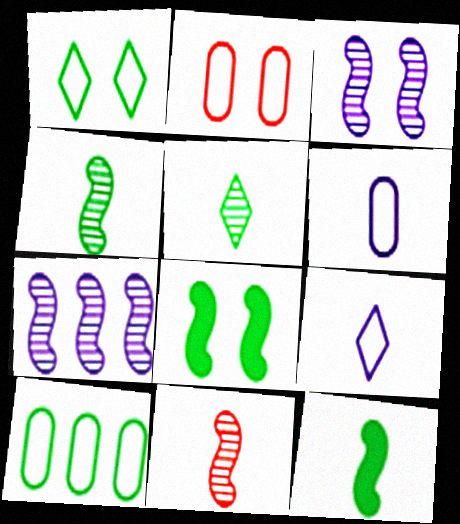[[2, 6, 10], 
[5, 8, 10]]